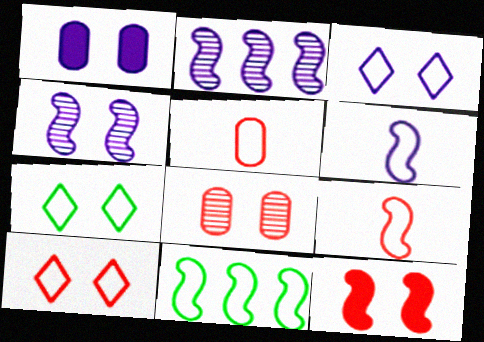[[1, 3, 4], 
[3, 5, 11], 
[3, 7, 10], 
[8, 10, 12]]